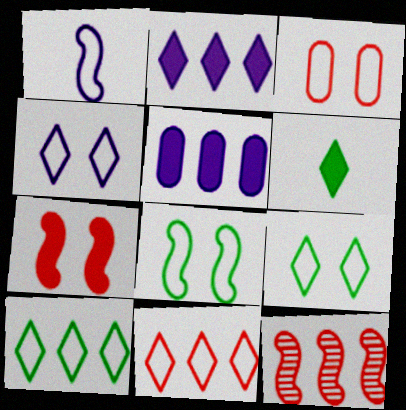[[1, 3, 10], 
[3, 4, 8], 
[5, 6, 7], 
[5, 10, 12]]